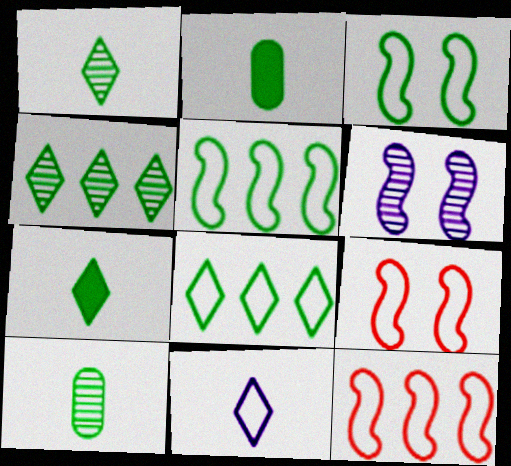[[2, 3, 4]]